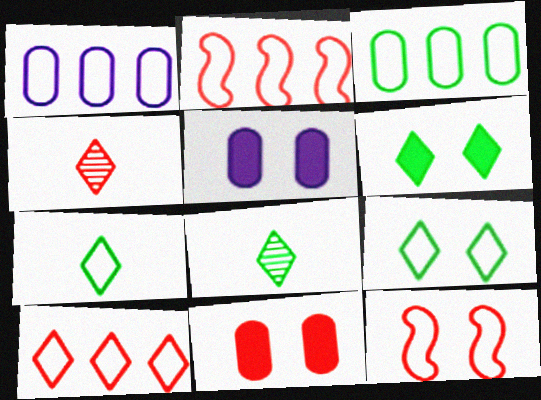[[1, 7, 12], 
[2, 4, 11], 
[2, 5, 8]]